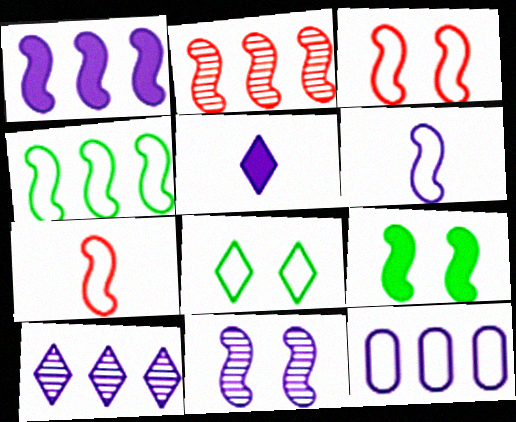[[1, 2, 4], 
[1, 6, 11], 
[1, 10, 12], 
[2, 6, 9], 
[3, 4, 6], 
[3, 9, 11], 
[5, 11, 12], 
[7, 8, 12]]